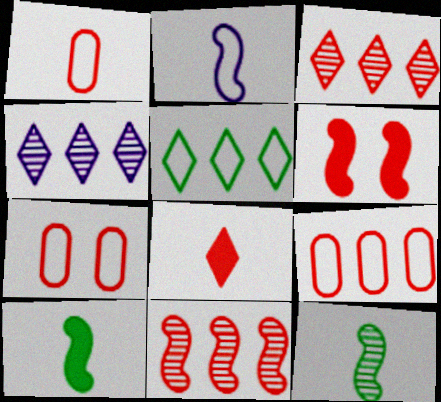[[1, 3, 6], 
[1, 7, 9], 
[2, 5, 7], 
[4, 7, 10], 
[7, 8, 11]]